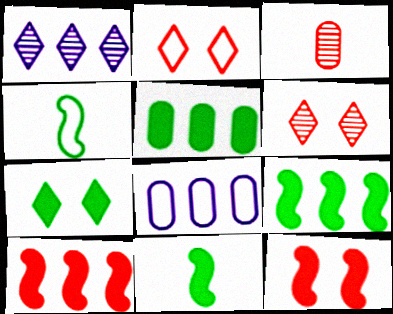[[2, 3, 10], 
[2, 4, 8], 
[5, 7, 11], 
[6, 8, 11]]